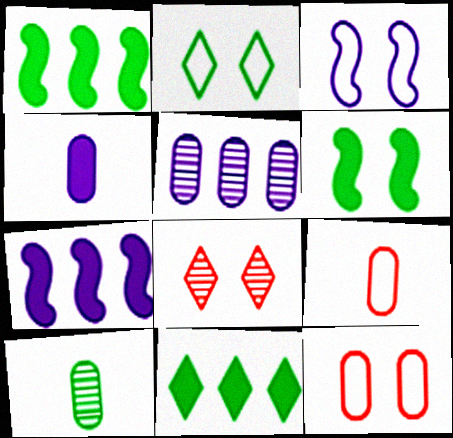[[1, 2, 10], 
[2, 3, 12], 
[4, 9, 10]]